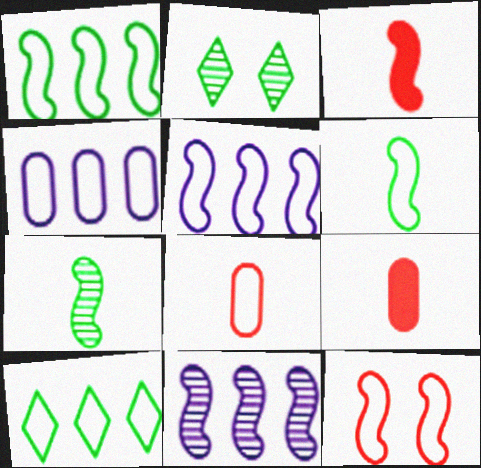[[2, 3, 4], 
[2, 5, 9], 
[5, 6, 12]]